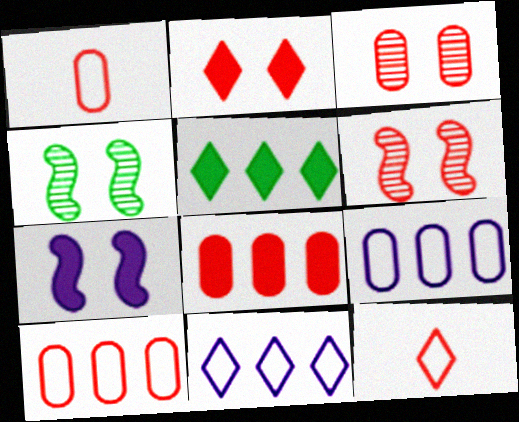[[1, 3, 8], 
[6, 8, 12]]